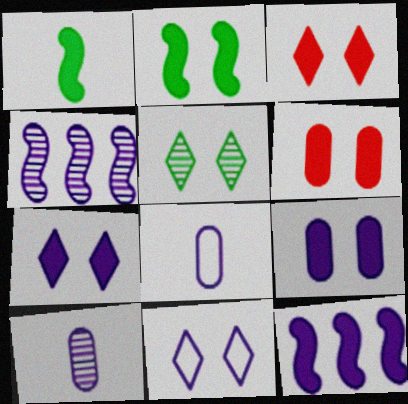[[2, 3, 9], 
[2, 6, 7], 
[3, 5, 11], 
[4, 7, 8], 
[10, 11, 12]]